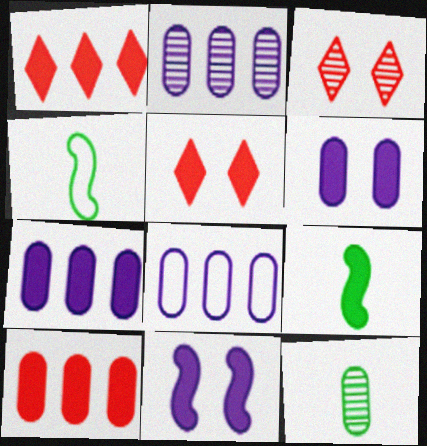[[1, 6, 9], 
[2, 4, 5], 
[2, 7, 8], 
[3, 4, 7], 
[3, 8, 9], 
[5, 7, 9]]